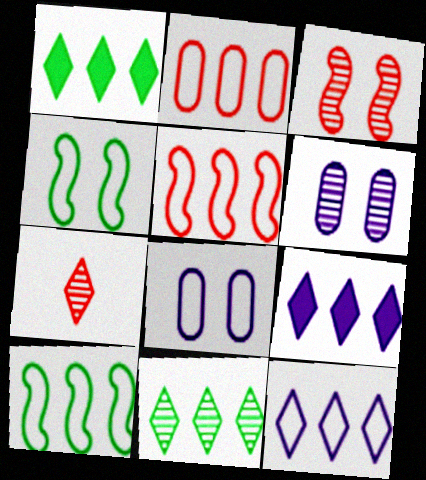[[2, 10, 12]]